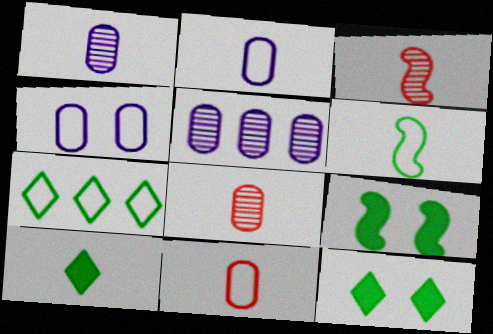[[2, 3, 10]]